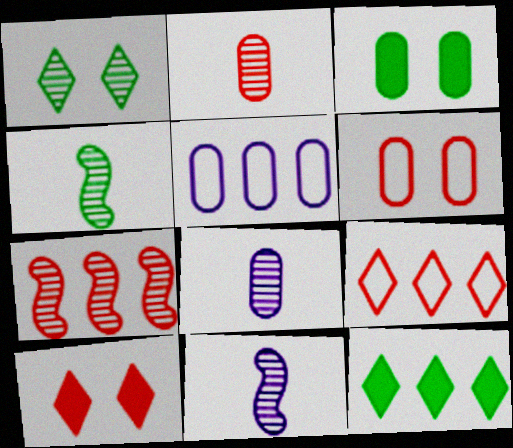[[1, 7, 8], 
[2, 3, 5], 
[3, 9, 11], 
[4, 5, 10], 
[5, 7, 12], 
[6, 11, 12]]